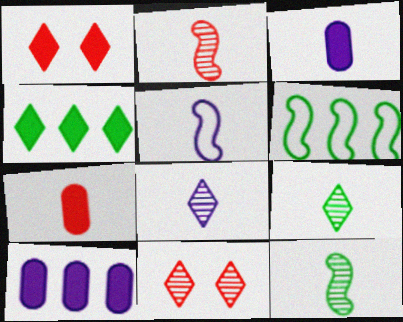[[3, 5, 8], 
[3, 6, 11], 
[5, 7, 9]]